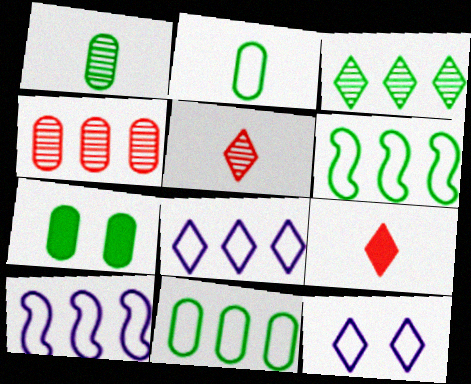[[1, 7, 11], 
[3, 9, 12], 
[5, 7, 10]]